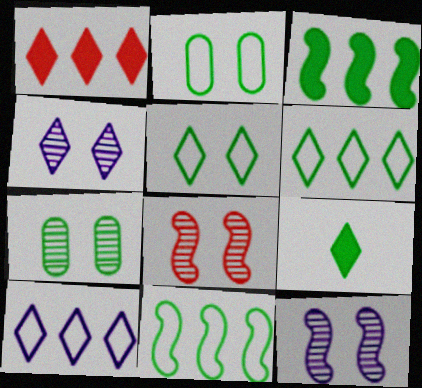[[4, 7, 8], 
[7, 9, 11]]